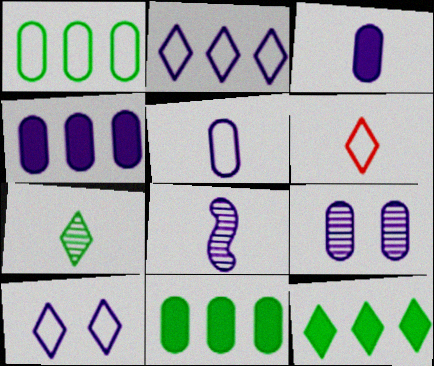[[4, 5, 9], 
[4, 8, 10]]